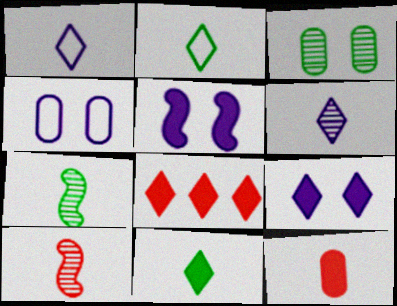[[1, 7, 12], 
[4, 7, 8], 
[8, 9, 11]]